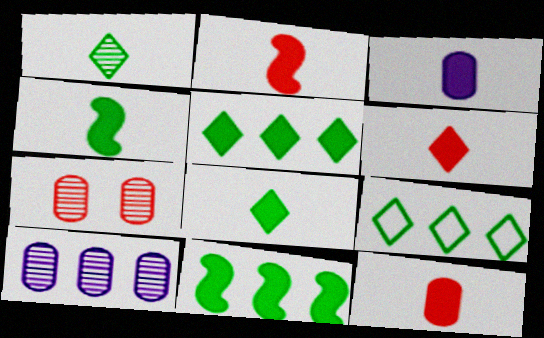[[2, 3, 8], 
[2, 6, 12], 
[3, 4, 6]]